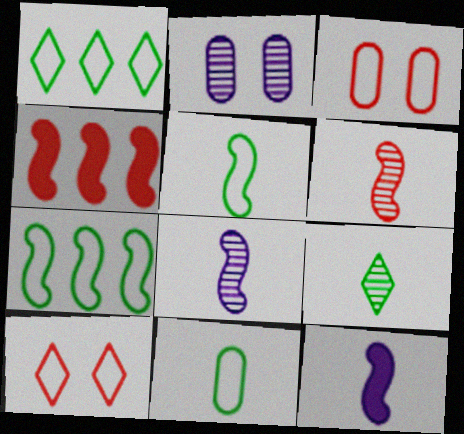[[5, 6, 12]]